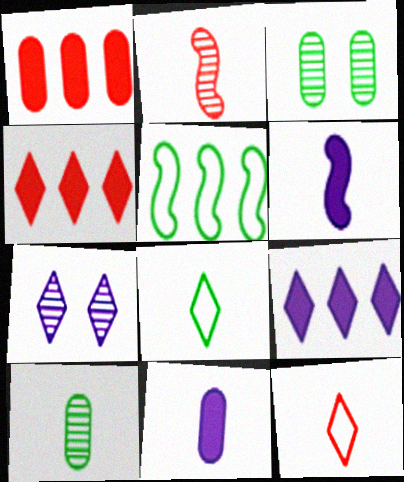[[2, 8, 11], 
[4, 7, 8], 
[6, 10, 12]]